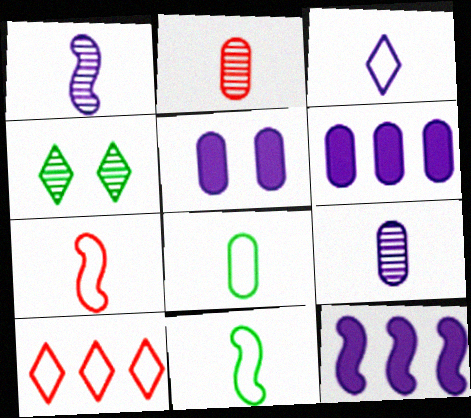[[3, 7, 8], 
[4, 6, 7]]